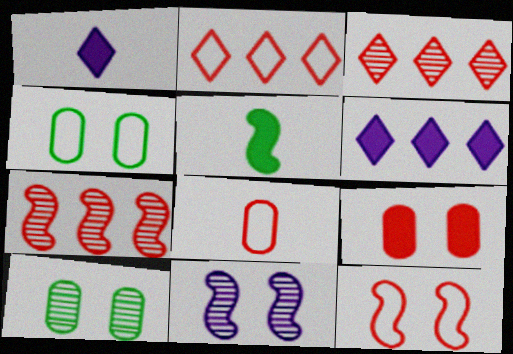[[1, 4, 7], 
[2, 8, 12], 
[5, 6, 9]]